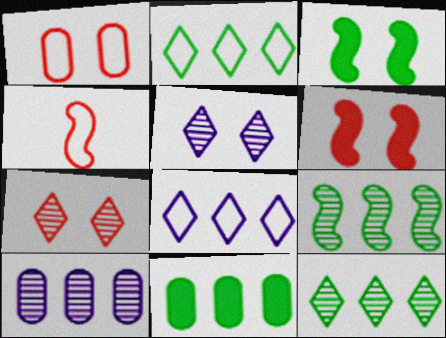[[1, 3, 5], 
[1, 6, 7], 
[2, 9, 11], 
[4, 5, 11]]